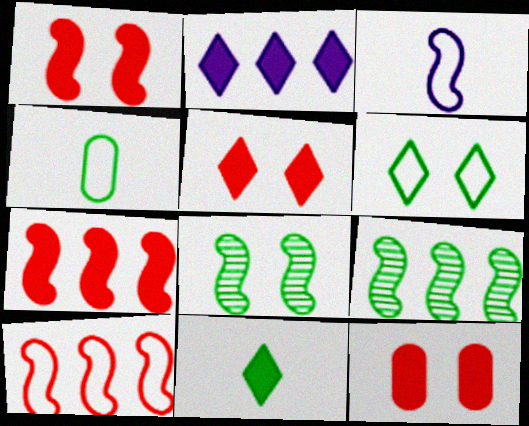[[1, 3, 9], 
[1, 5, 12], 
[2, 5, 11], 
[3, 7, 8]]